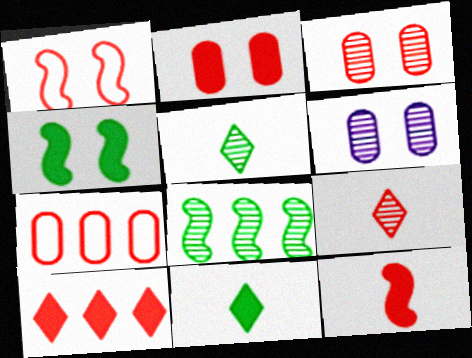[[2, 10, 12], 
[6, 8, 9]]